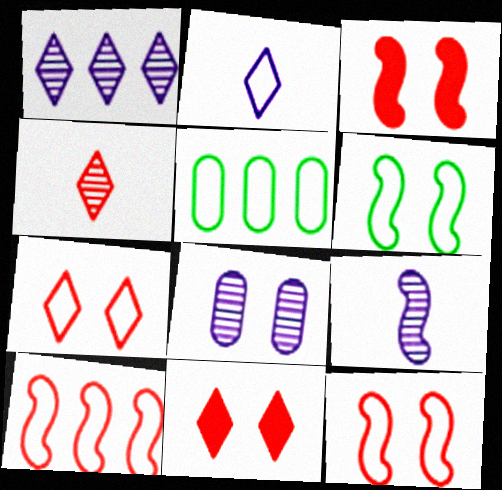[[1, 8, 9], 
[2, 5, 12], 
[5, 9, 11], 
[6, 8, 11]]